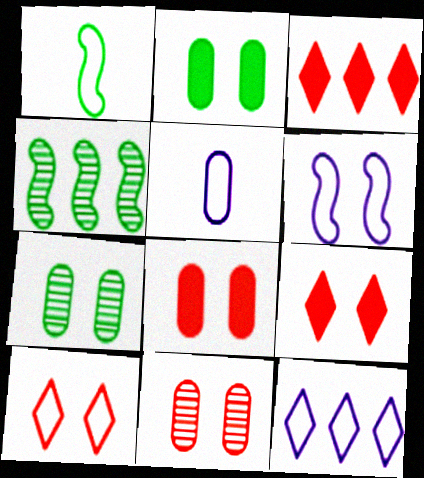[[4, 5, 9], 
[5, 6, 12], 
[6, 7, 9]]